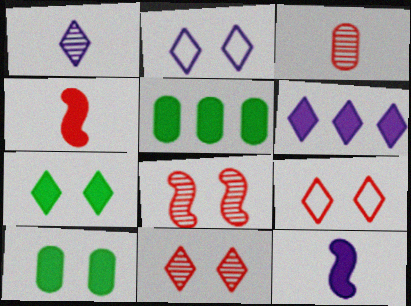[[1, 2, 6], 
[2, 7, 11], 
[2, 8, 10], 
[4, 6, 10]]